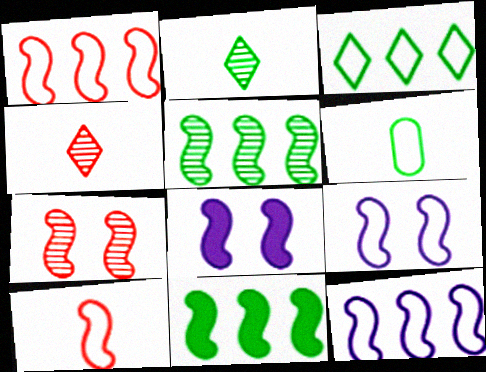[[5, 8, 10]]